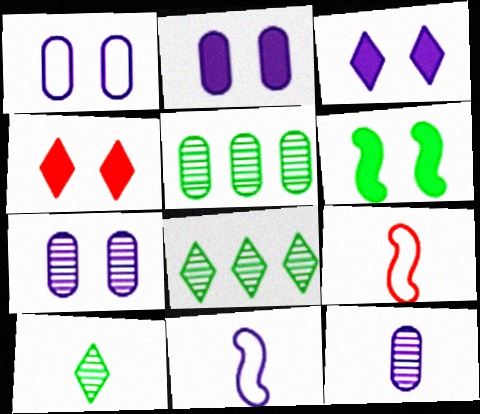[[1, 2, 7], 
[2, 4, 6], 
[2, 8, 9], 
[3, 5, 9], 
[4, 5, 11]]